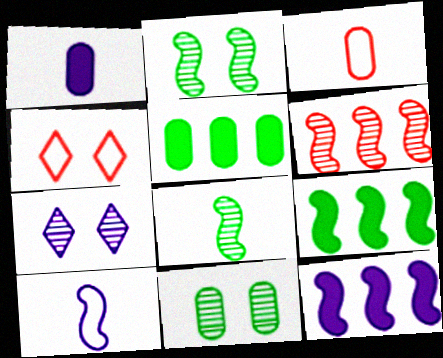[[3, 7, 9]]